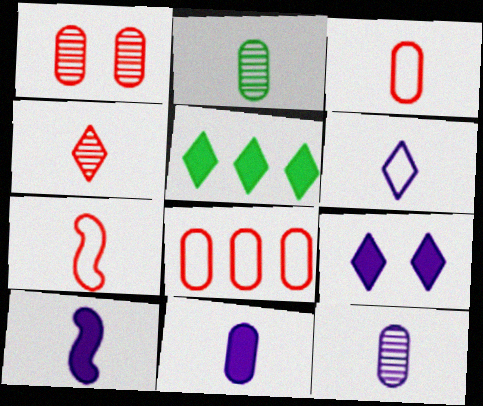[[2, 3, 11], 
[6, 10, 12]]